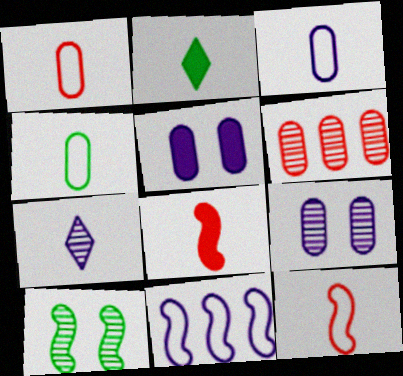[[1, 3, 4], 
[4, 5, 6], 
[4, 7, 8], 
[5, 7, 11], 
[6, 7, 10], 
[8, 10, 11]]